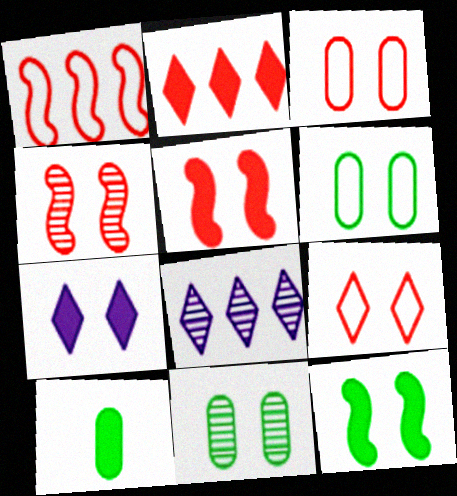[[4, 6, 7]]